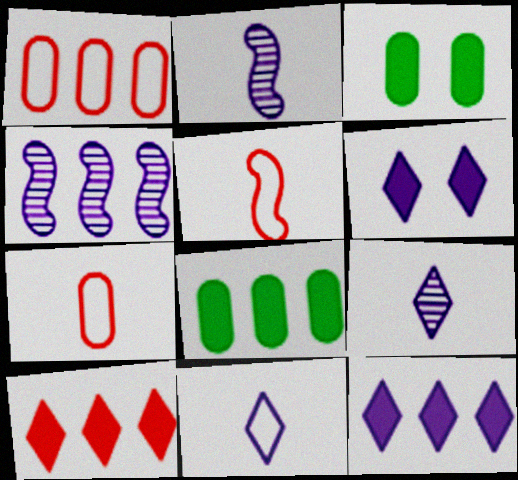[]